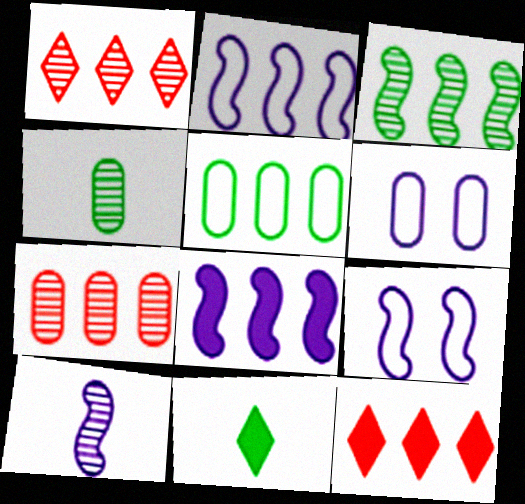[[1, 5, 8], 
[4, 9, 12], 
[7, 9, 11], 
[8, 9, 10]]